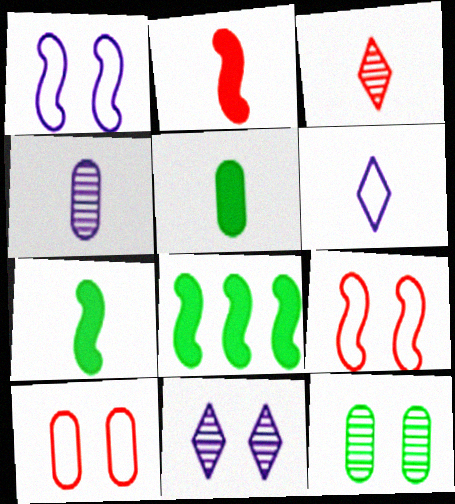[]